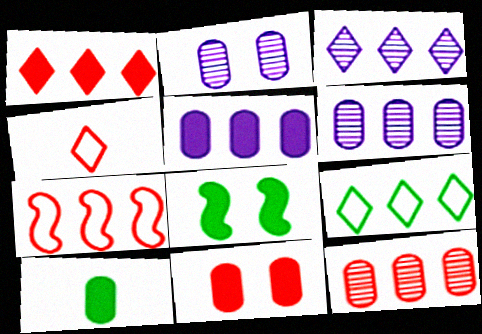[[1, 3, 9], 
[1, 7, 12], 
[4, 6, 8], 
[5, 10, 11]]